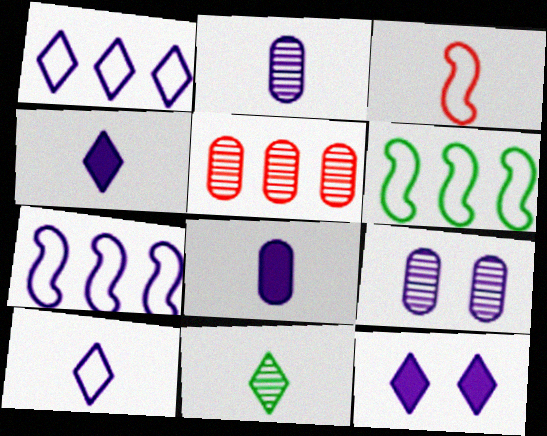[[2, 7, 12], 
[3, 8, 11], 
[4, 7, 9]]